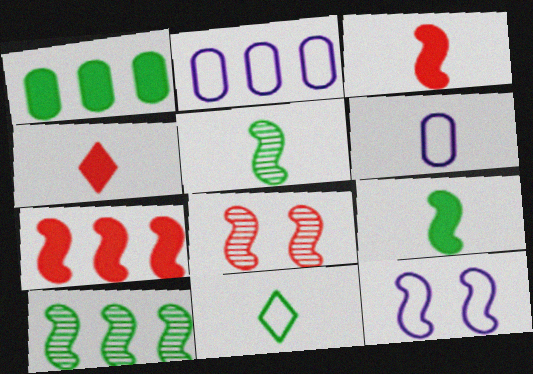[[3, 10, 12], 
[4, 5, 6], 
[5, 7, 12]]